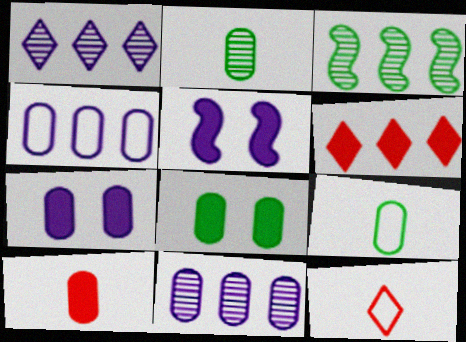[[3, 4, 6], 
[3, 7, 12]]